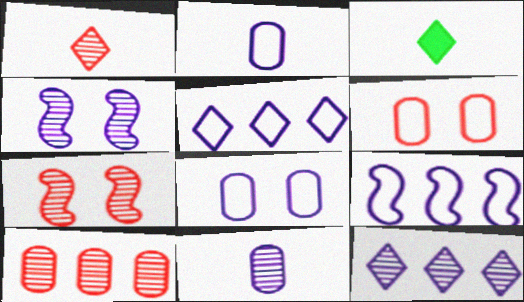[[1, 7, 10], 
[4, 11, 12]]